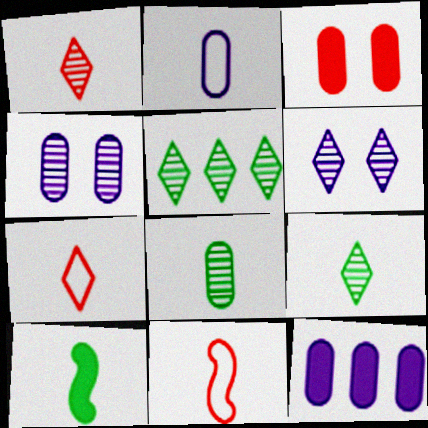[[1, 2, 10], 
[1, 5, 6], 
[2, 4, 12]]